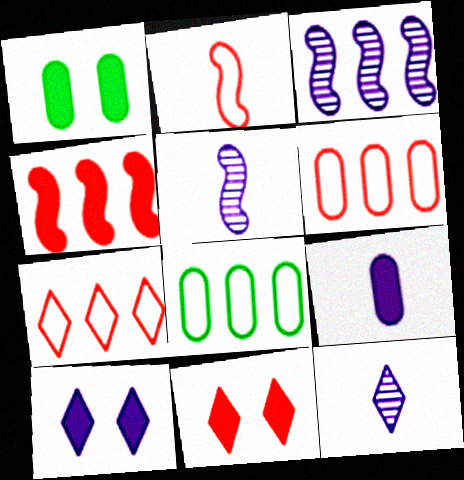[[1, 5, 7], 
[5, 8, 11]]